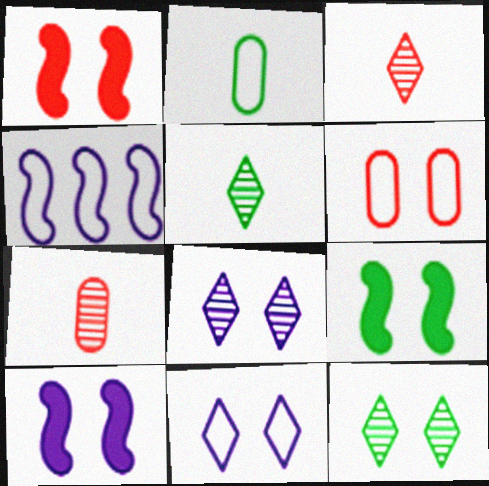[[1, 9, 10], 
[6, 8, 9], 
[6, 10, 12]]